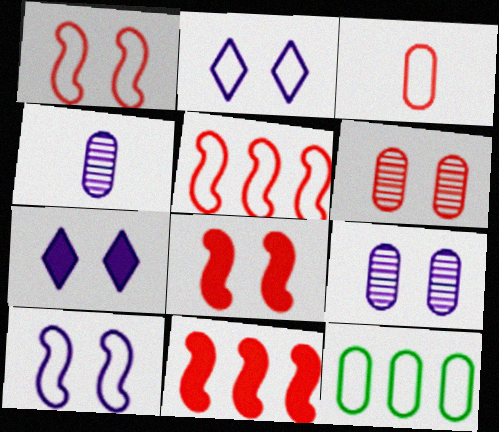[[7, 9, 10]]